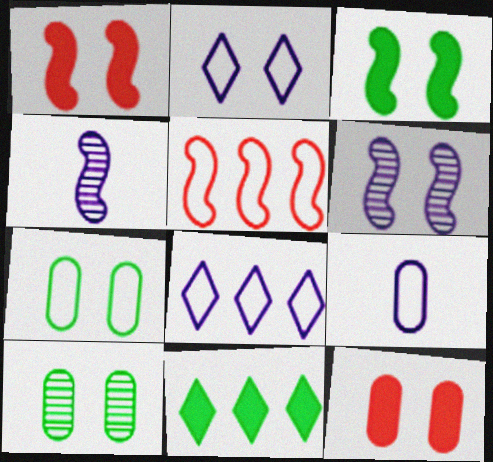[[1, 2, 10], 
[3, 4, 5]]